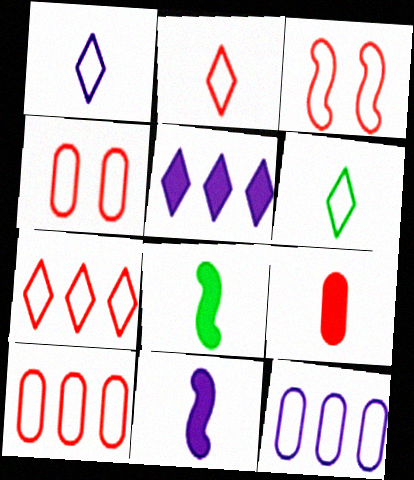[[1, 2, 6], 
[2, 3, 10], 
[3, 6, 12]]